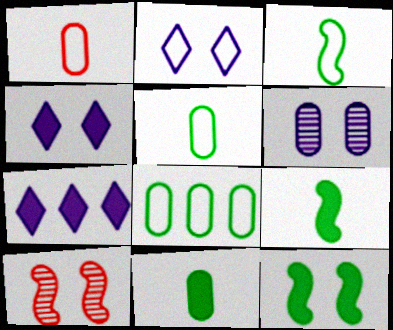[[5, 7, 10]]